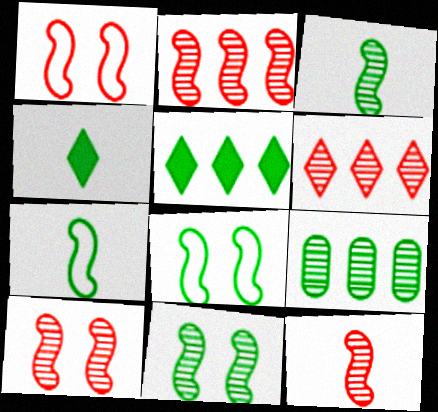[[2, 10, 12], 
[4, 8, 9]]